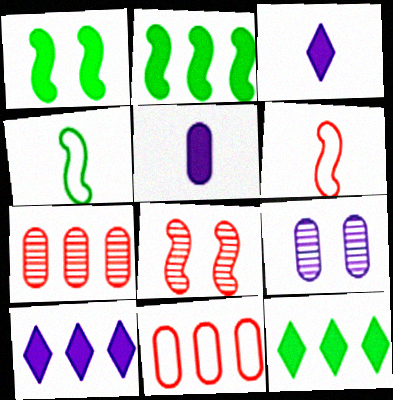[[6, 9, 12]]